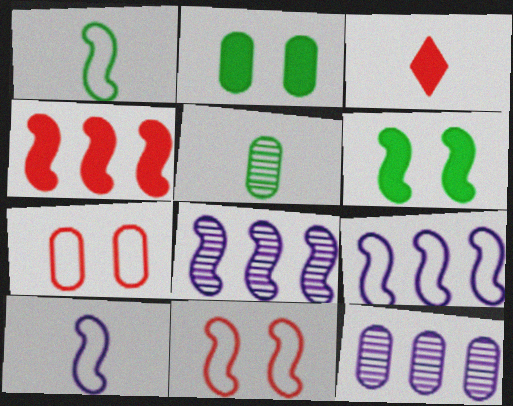[[1, 9, 11], 
[3, 5, 10]]